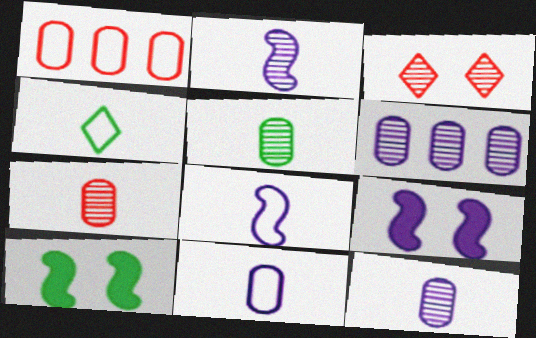[[5, 7, 12]]